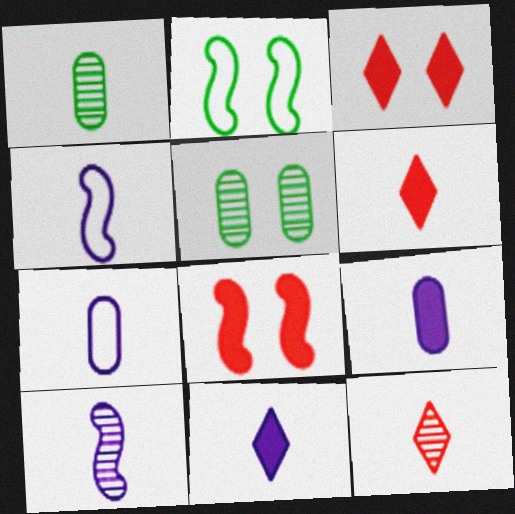[[1, 4, 6], 
[1, 10, 12], 
[7, 10, 11]]